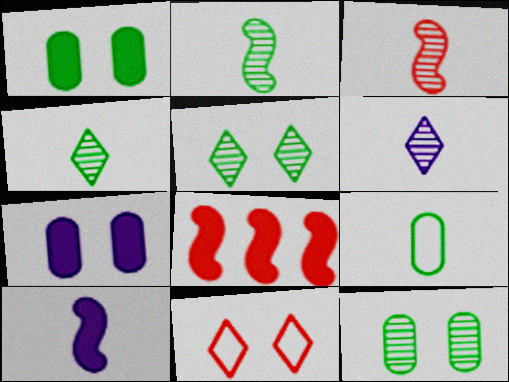[]